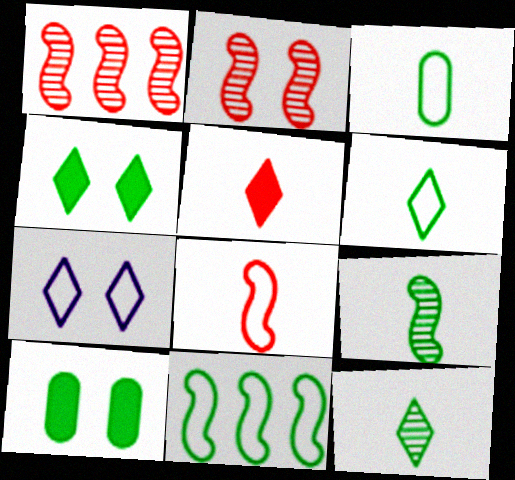[[2, 7, 10], 
[10, 11, 12]]